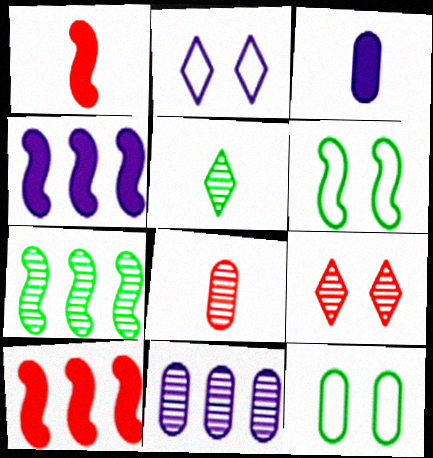[]